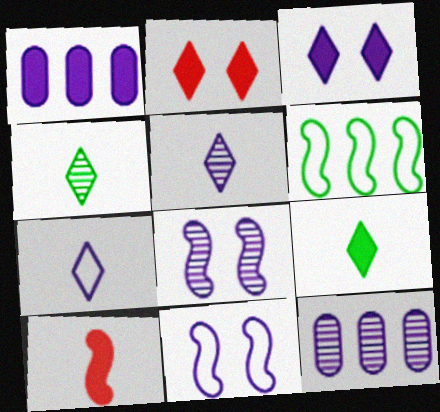[[1, 5, 11], 
[1, 7, 8], 
[5, 8, 12], 
[6, 8, 10]]